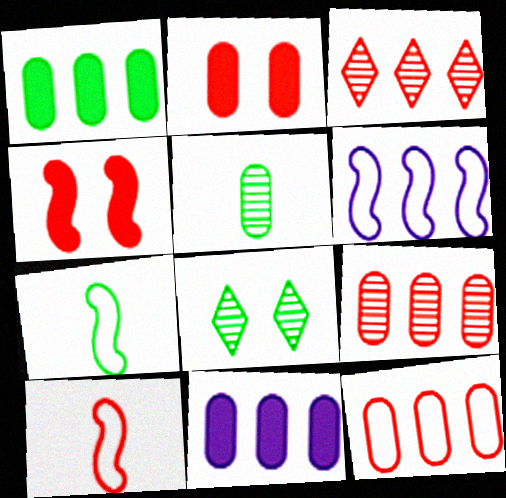[[1, 3, 6], 
[1, 7, 8], 
[2, 3, 10], 
[8, 10, 11]]